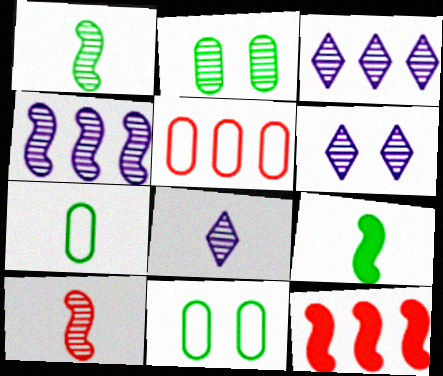[[2, 3, 10], 
[3, 6, 8], 
[5, 6, 9], 
[6, 7, 12], 
[8, 11, 12]]